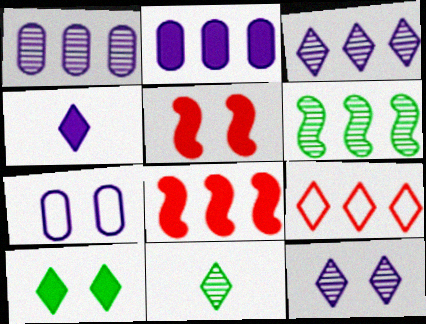[[2, 6, 9], 
[7, 8, 11]]